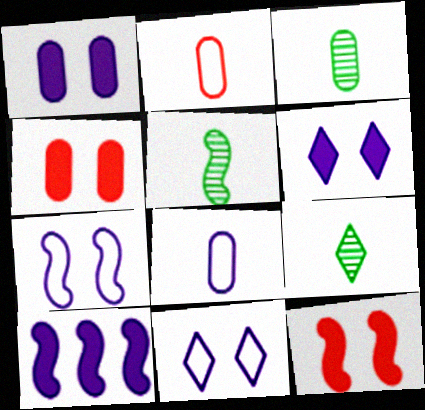[[3, 5, 9]]